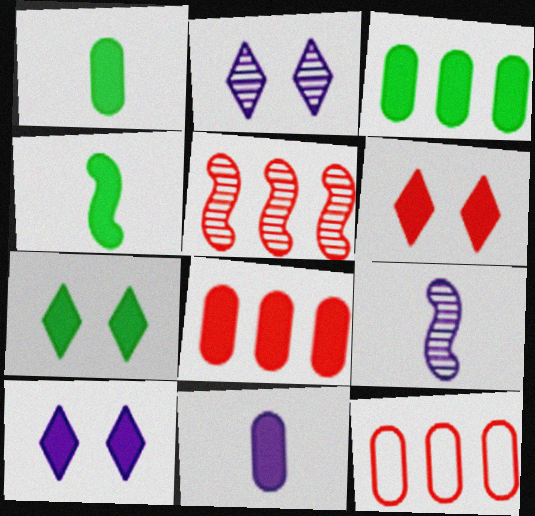[[2, 4, 12], 
[3, 4, 7], 
[4, 8, 10], 
[6, 7, 10], 
[7, 9, 12]]